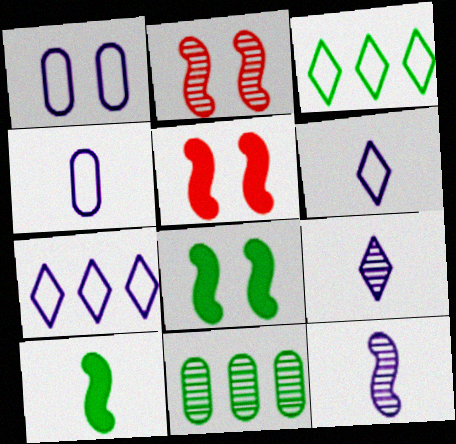[[2, 9, 11], 
[5, 6, 11]]